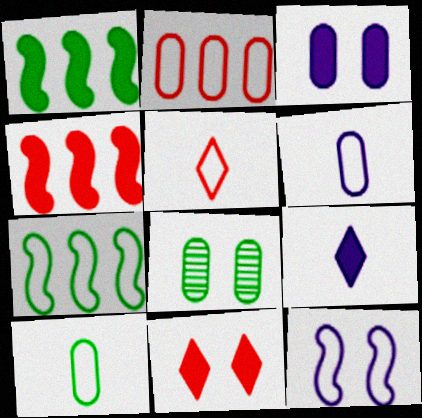[[8, 11, 12]]